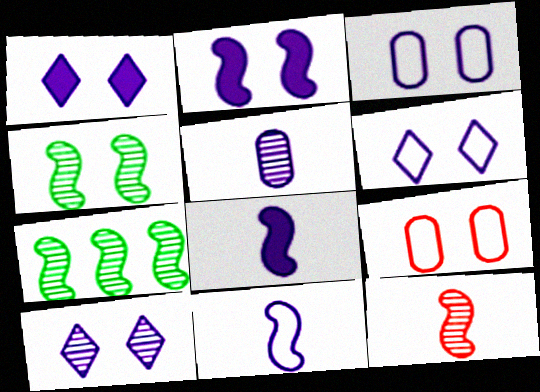[[1, 4, 9], 
[1, 6, 10], 
[2, 3, 10]]